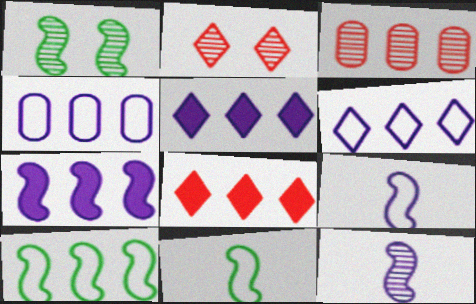[[3, 5, 10]]